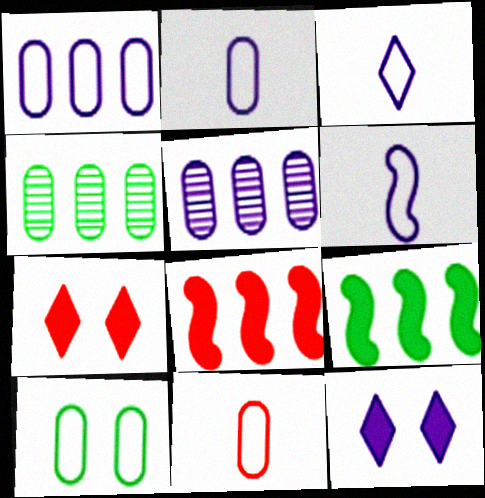[[1, 10, 11], 
[2, 3, 6], 
[4, 6, 7], 
[5, 6, 12]]